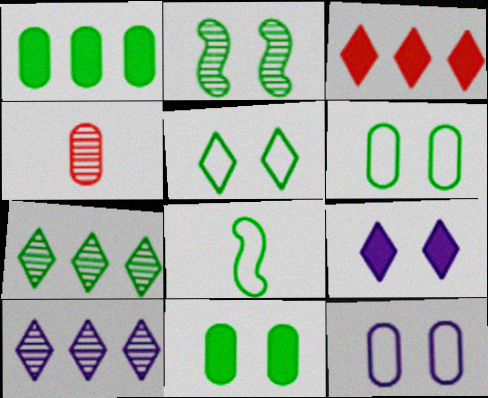[[1, 4, 12], 
[2, 4, 10], 
[2, 5, 11], 
[7, 8, 11]]